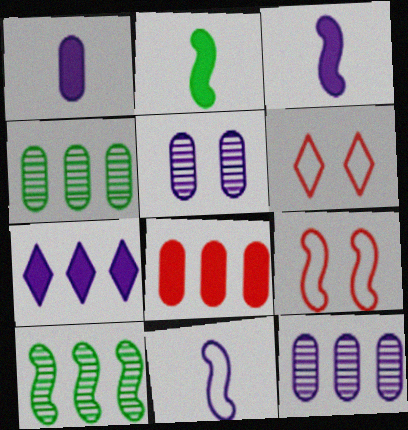[[1, 6, 10], 
[2, 6, 12], 
[3, 4, 6], 
[3, 9, 10], 
[5, 7, 11]]